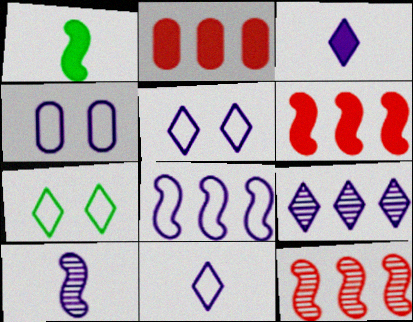[[2, 7, 10], 
[3, 5, 9], 
[4, 8, 11]]